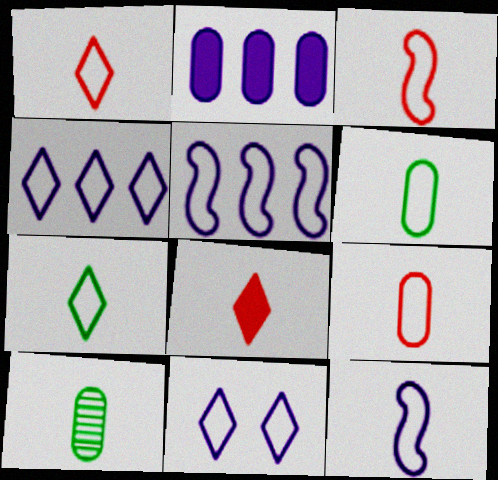[[1, 3, 9], 
[1, 6, 12], 
[7, 9, 12], 
[8, 10, 12]]